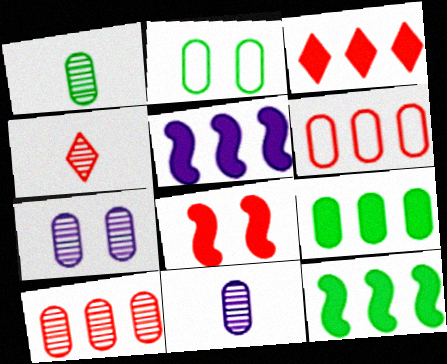[[1, 2, 9], 
[1, 7, 10], 
[2, 4, 5], 
[3, 5, 9], 
[4, 6, 8]]